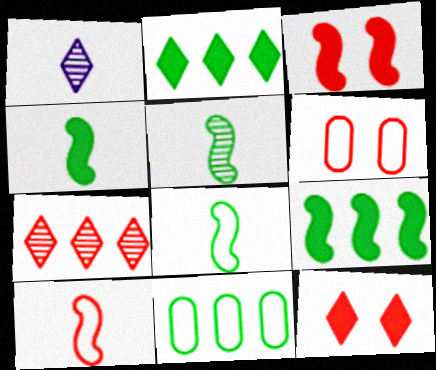[[1, 3, 11], 
[1, 6, 9], 
[4, 5, 8]]